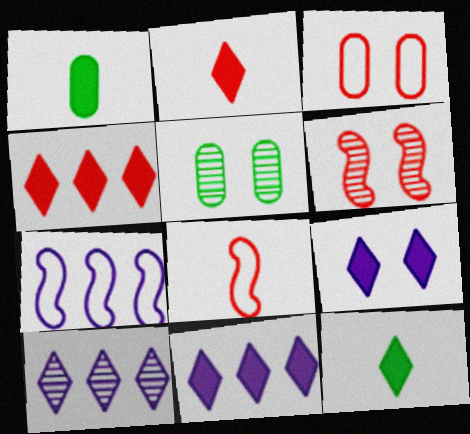[[2, 5, 7], 
[4, 9, 12], 
[5, 8, 11]]